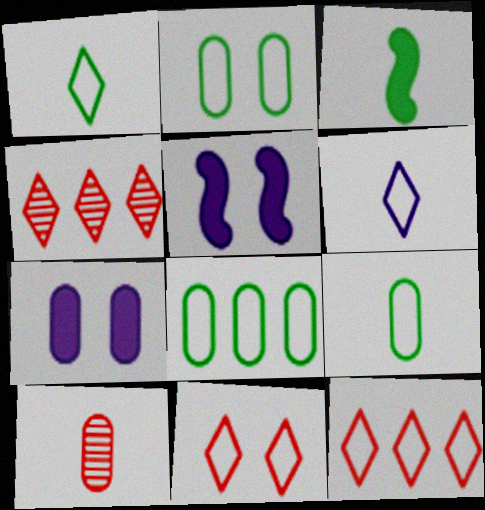[[2, 8, 9], 
[3, 6, 10], 
[4, 5, 9], 
[7, 8, 10]]